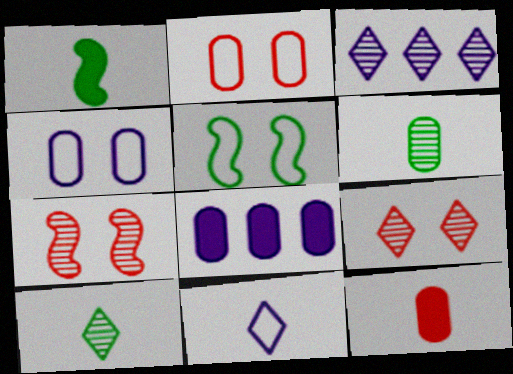[[1, 2, 3], 
[2, 6, 8], 
[3, 5, 12], 
[3, 6, 7], 
[3, 9, 10]]